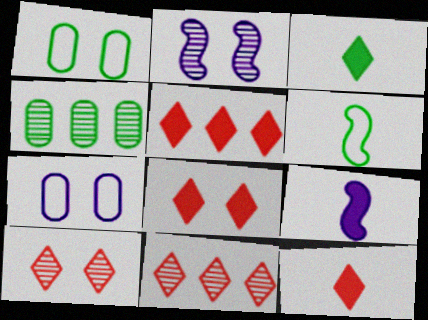[[1, 2, 8], 
[1, 9, 11], 
[5, 8, 12]]